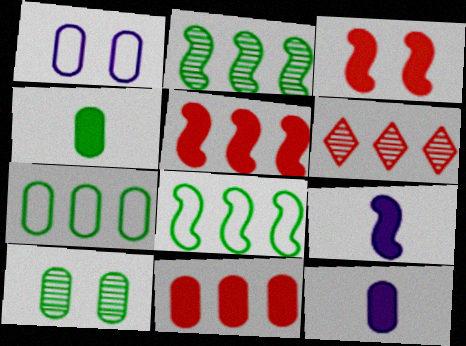[[4, 7, 10]]